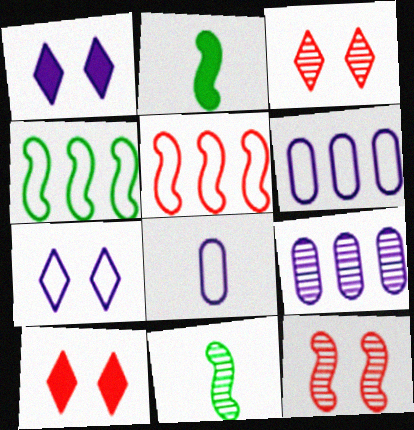[[2, 3, 6], 
[3, 9, 11], 
[6, 10, 11]]